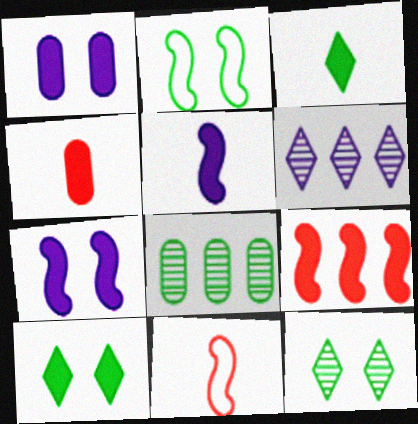[[1, 3, 9], 
[2, 3, 8], 
[2, 4, 6], 
[3, 4, 5]]